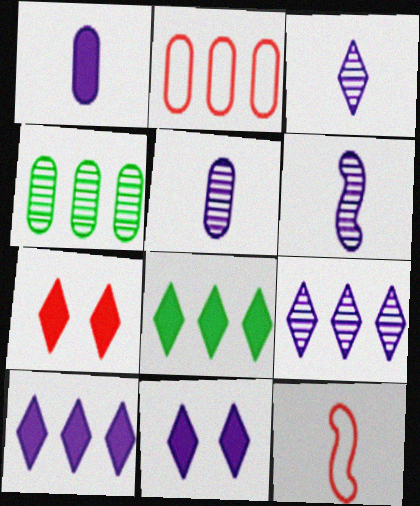[[3, 5, 6], 
[4, 11, 12]]